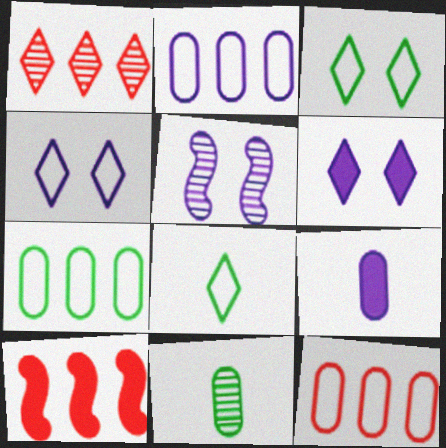[[1, 5, 11], 
[1, 6, 8], 
[1, 10, 12], 
[2, 7, 12], 
[4, 10, 11]]